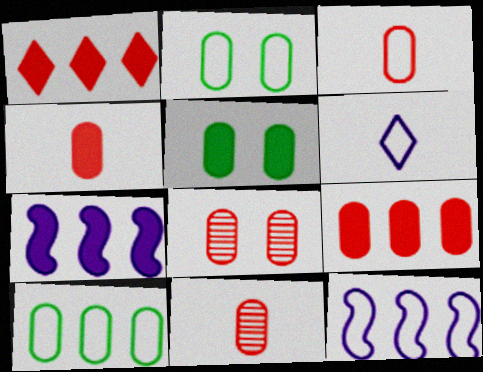[[3, 4, 11], 
[3, 8, 9]]